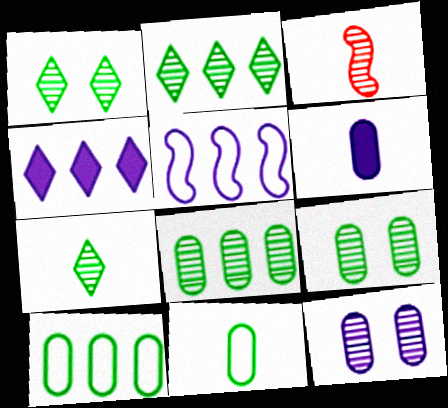[[1, 2, 7], 
[2, 3, 12]]